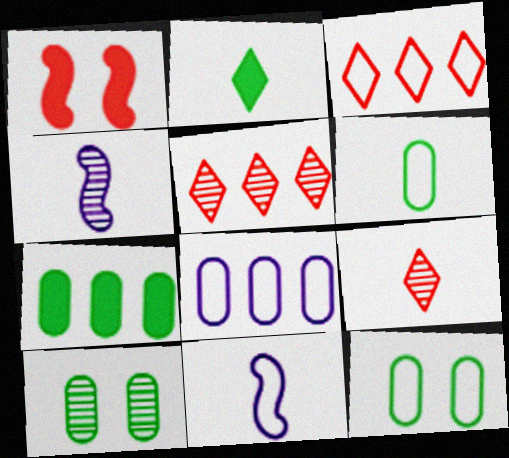[[3, 11, 12], 
[4, 5, 10], 
[6, 7, 10]]